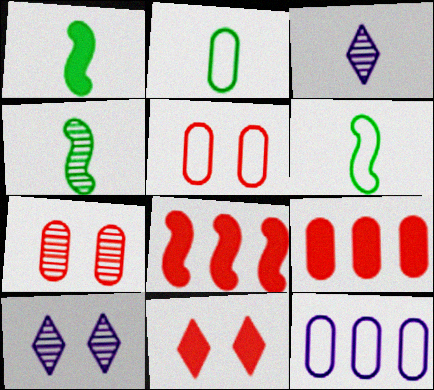[[1, 4, 6], 
[2, 5, 12], 
[2, 8, 10], 
[4, 11, 12], 
[6, 9, 10]]